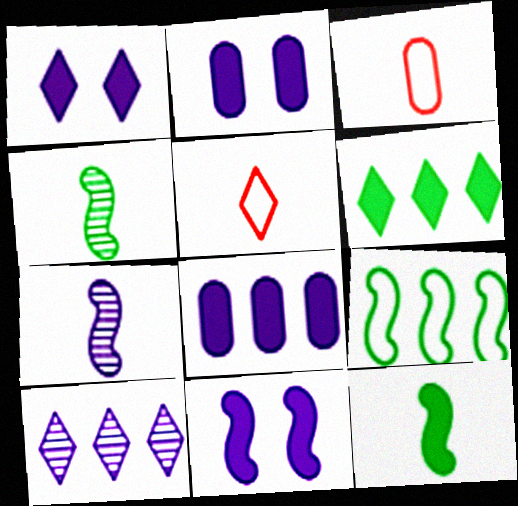[[1, 2, 11]]